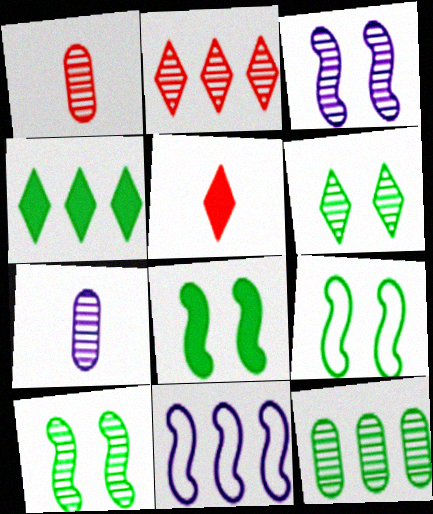[[2, 7, 10], 
[8, 9, 10]]